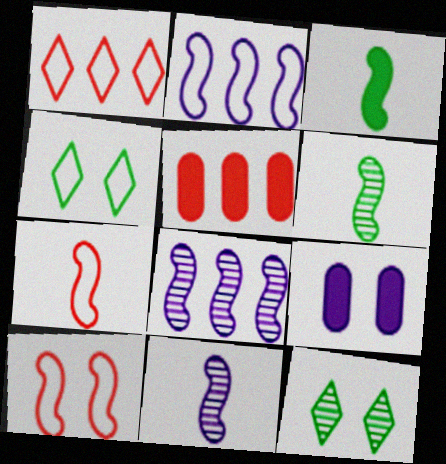[[1, 6, 9], 
[3, 7, 11], 
[3, 8, 10], 
[4, 5, 11], 
[9, 10, 12]]